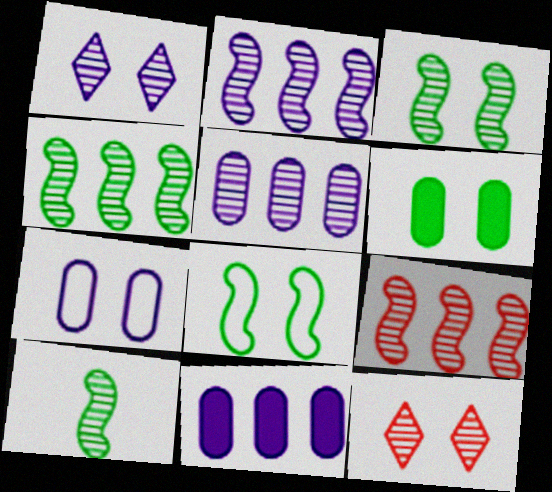[[2, 4, 9], 
[3, 4, 10], 
[5, 10, 12]]